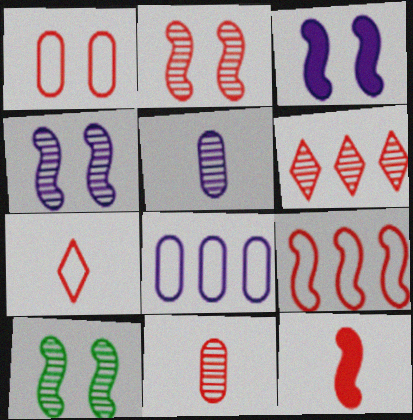[[1, 6, 12], 
[1, 7, 9], 
[2, 4, 10], 
[2, 6, 11], 
[2, 9, 12], 
[5, 6, 10], 
[7, 11, 12]]